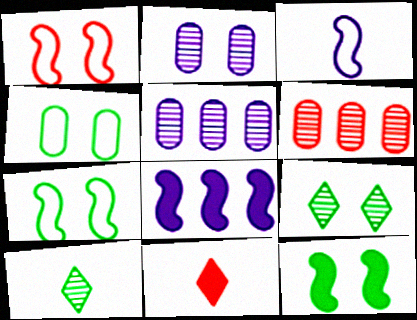[[1, 6, 11], 
[4, 9, 12], 
[5, 7, 11]]